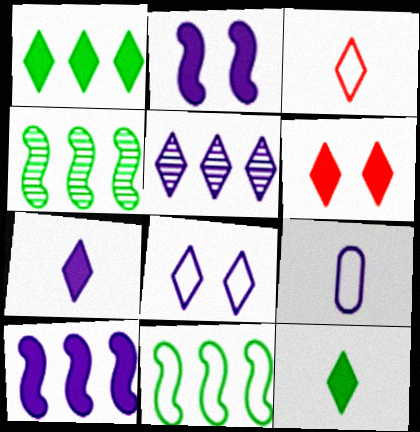[[1, 6, 7], 
[2, 5, 9], 
[4, 6, 9], 
[5, 7, 8]]